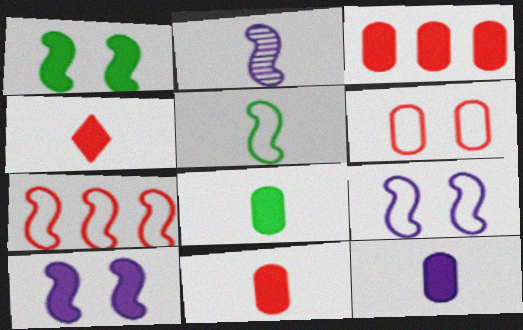[[1, 2, 7], 
[5, 7, 9], 
[8, 11, 12]]